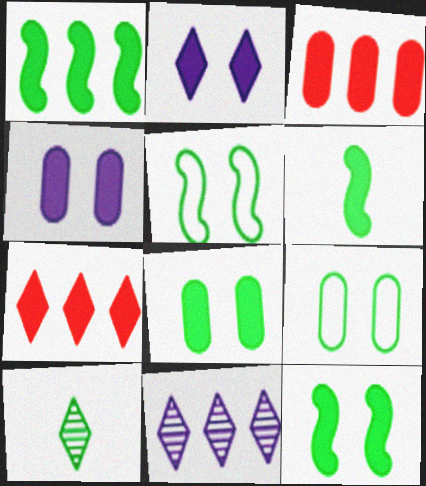[[1, 6, 12], 
[1, 9, 10], 
[2, 3, 6], 
[4, 6, 7]]